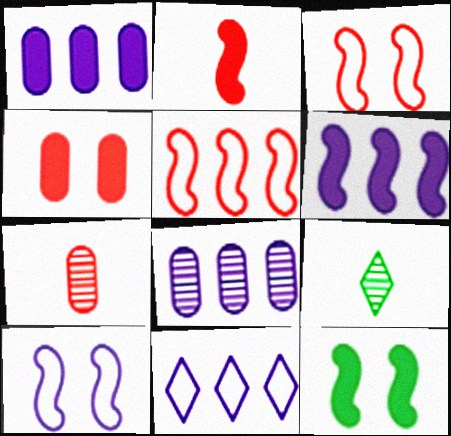[[1, 3, 9], 
[2, 6, 12], 
[6, 8, 11], 
[7, 11, 12]]